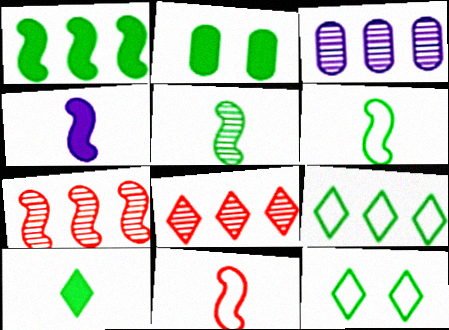[[1, 2, 10], 
[2, 5, 9], 
[4, 5, 11]]